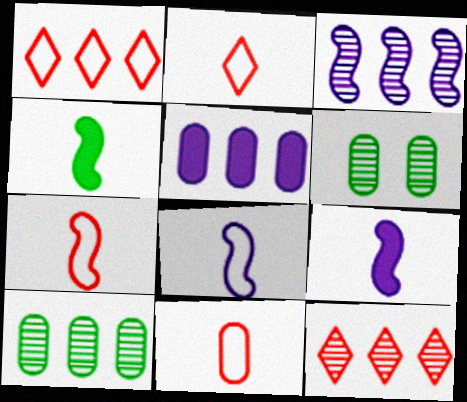[[1, 6, 9], 
[2, 7, 11], 
[3, 10, 12], 
[5, 6, 11]]